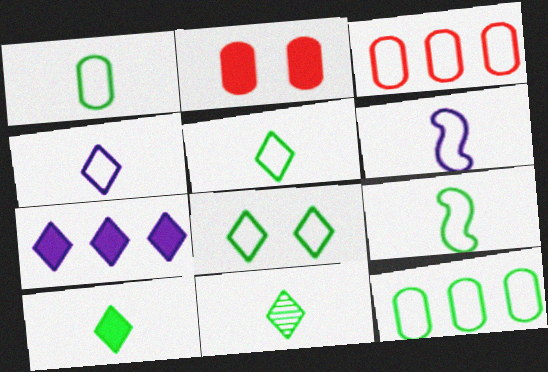[[1, 5, 9], 
[3, 6, 8], 
[5, 10, 11], 
[8, 9, 12]]